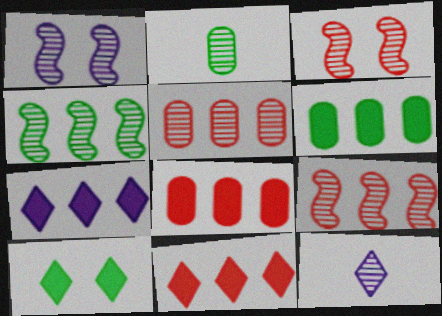[]